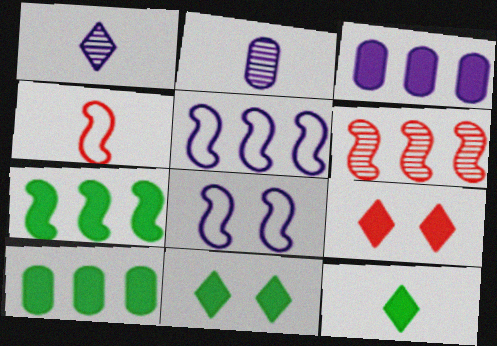[[1, 3, 8], 
[2, 4, 12], 
[5, 6, 7]]